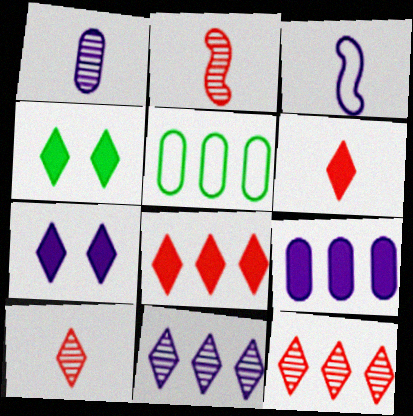[[2, 5, 7]]